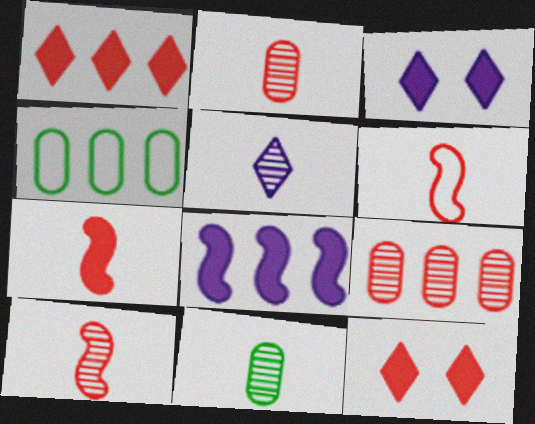[[3, 4, 10], 
[5, 10, 11], 
[6, 7, 10], 
[6, 9, 12]]